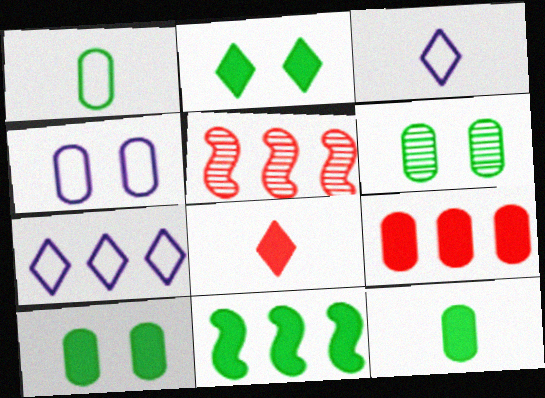[[2, 11, 12], 
[3, 5, 10]]